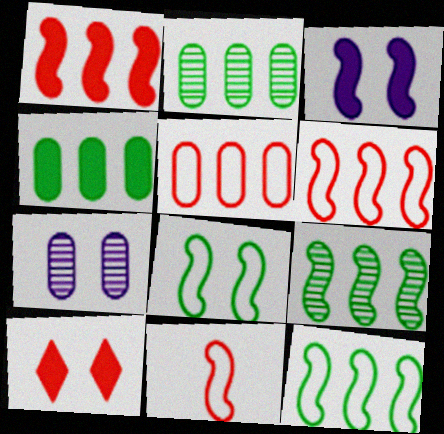[[3, 9, 11], 
[7, 8, 10]]